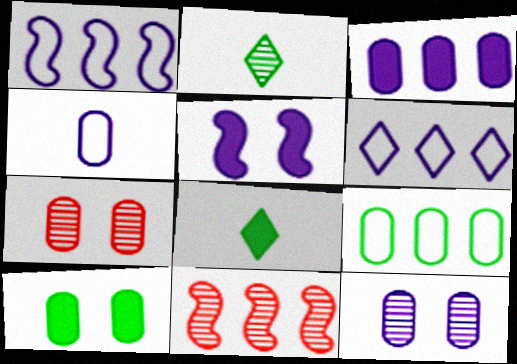[[1, 7, 8], 
[2, 11, 12], 
[3, 4, 12]]